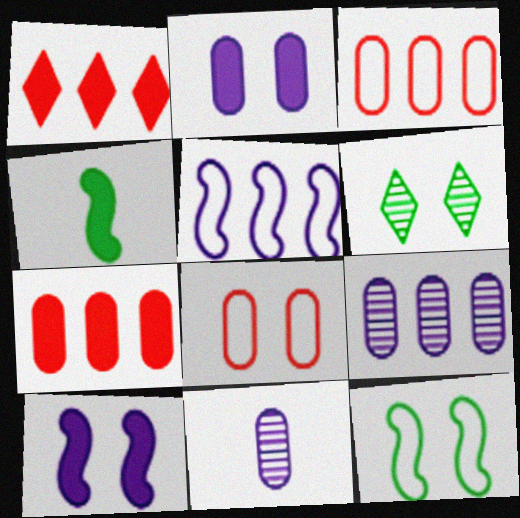[[1, 2, 4], 
[1, 11, 12], 
[6, 8, 10]]